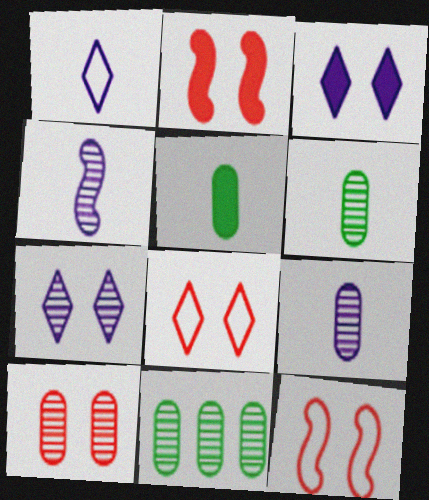[[1, 2, 11], 
[2, 8, 10], 
[9, 10, 11]]